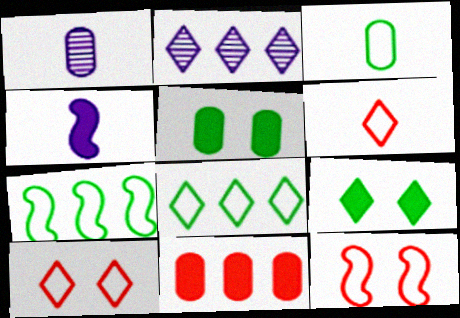[[2, 6, 9], 
[2, 7, 11], 
[4, 9, 11]]